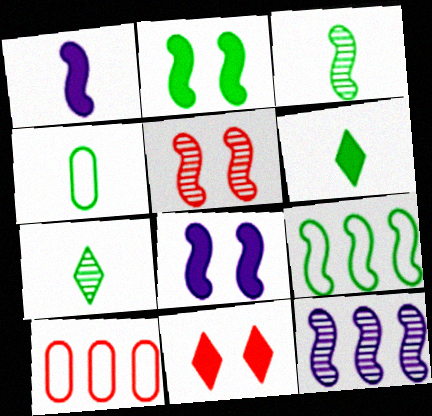[[1, 5, 9], 
[2, 3, 9], 
[3, 4, 6], 
[3, 5, 12], 
[4, 11, 12], 
[7, 8, 10]]